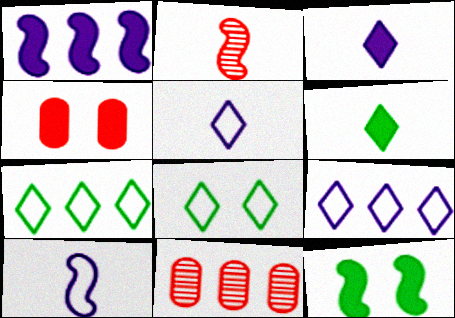[[1, 4, 6], 
[1, 7, 11], 
[5, 11, 12]]